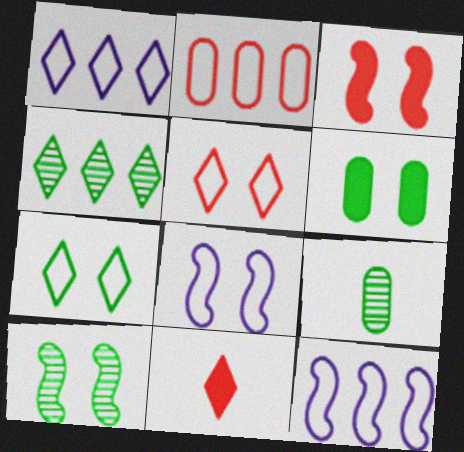[[1, 3, 9], 
[3, 8, 10], 
[4, 9, 10], 
[6, 7, 10]]